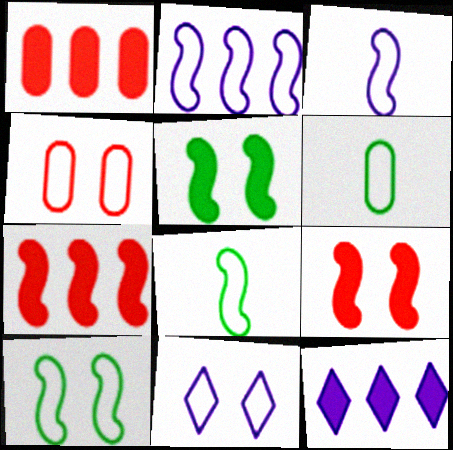[[4, 10, 11]]